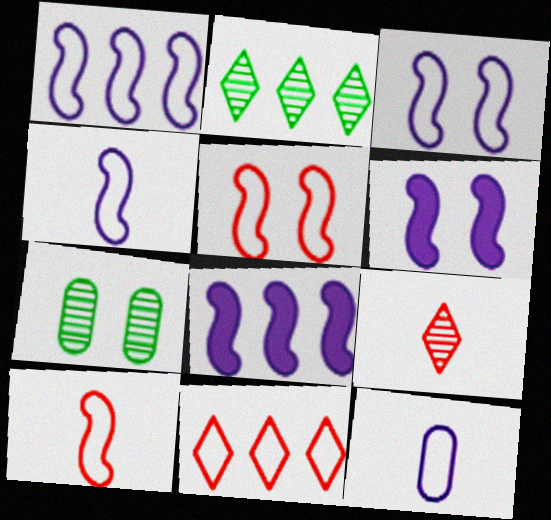[[1, 3, 4]]